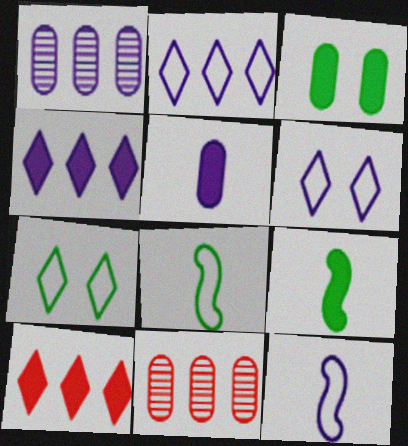[[6, 9, 11]]